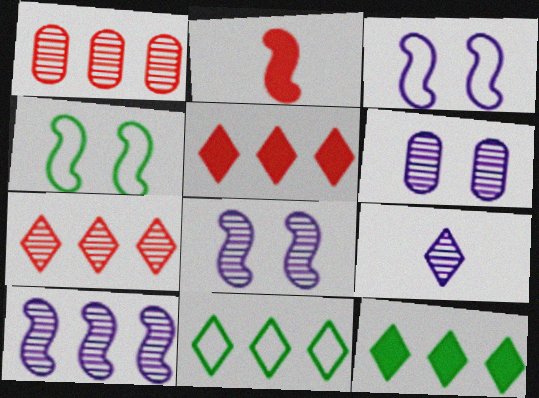[[2, 4, 10], 
[2, 6, 11], 
[6, 9, 10]]